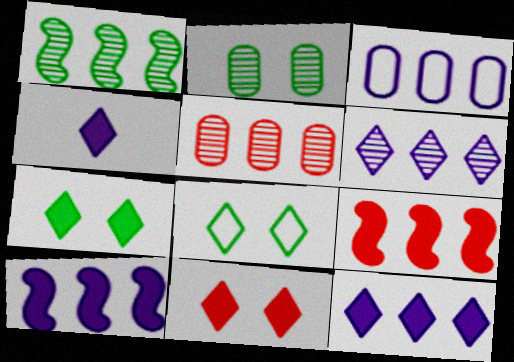[[1, 5, 6], 
[3, 6, 10]]